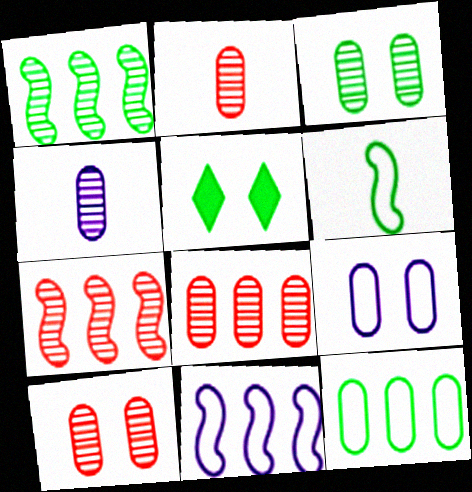[[2, 5, 11], 
[2, 8, 10], 
[3, 4, 8]]